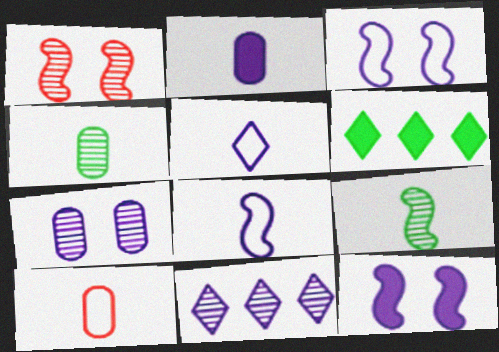[[1, 4, 11], 
[2, 3, 11], 
[2, 4, 10]]